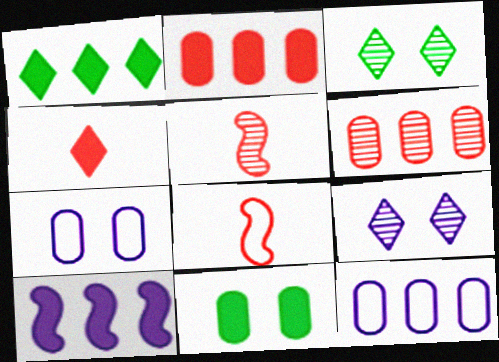[[1, 2, 10], 
[1, 5, 7], 
[4, 10, 11]]